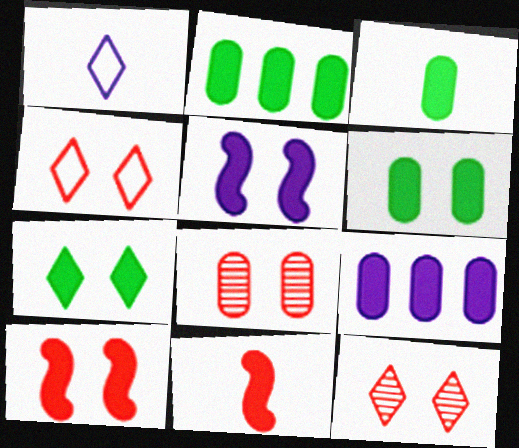[[2, 3, 6], 
[4, 8, 10], 
[7, 9, 11]]